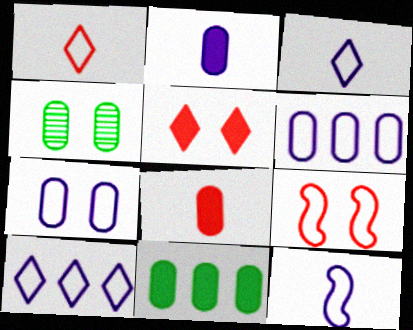[[4, 6, 8], 
[7, 10, 12]]